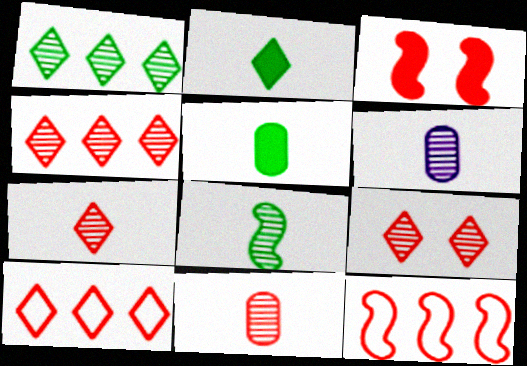[[3, 10, 11], 
[4, 7, 9], 
[6, 7, 8]]